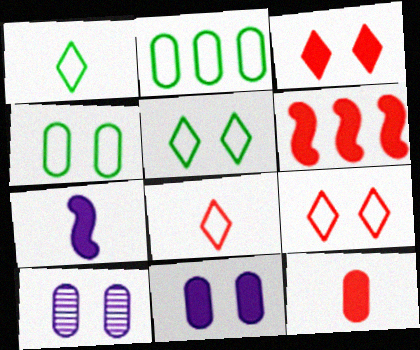[[1, 6, 10], 
[2, 10, 12], 
[3, 6, 12]]